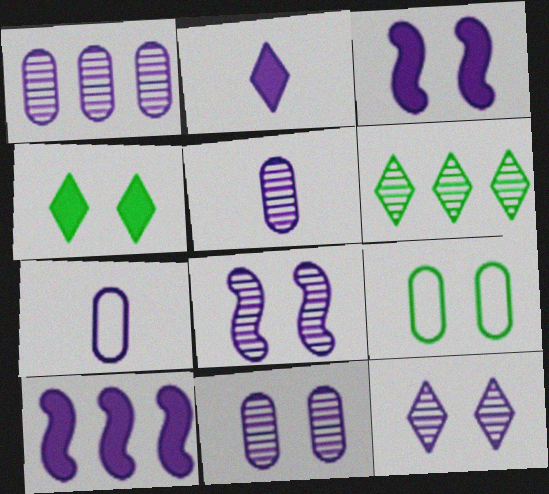[[1, 5, 11], 
[7, 10, 12], 
[8, 11, 12]]